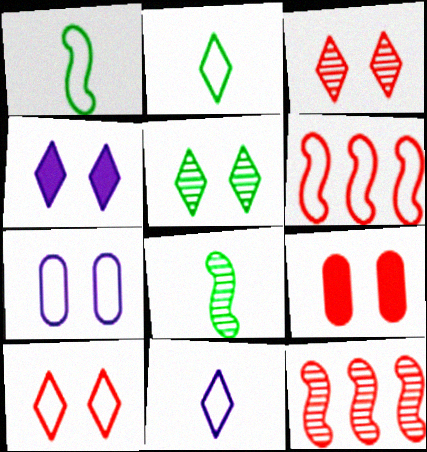[[2, 6, 7], 
[4, 5, 10]]